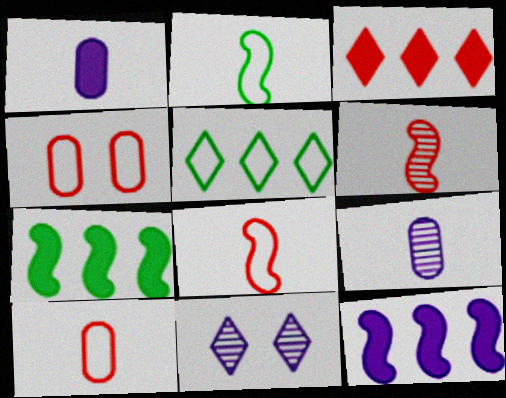[[3, 4, 6], 
[7, 10, 11]]